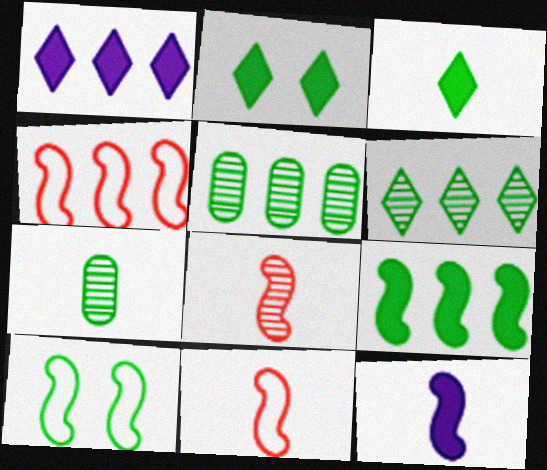[[1, 4, 5], 
[3, 5, 10]]